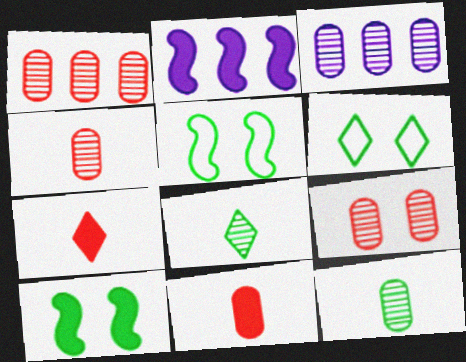[[1, 4, 9], 
[2, 4, 6], 
[3, 5, 7], 
[3, 9, 12]]